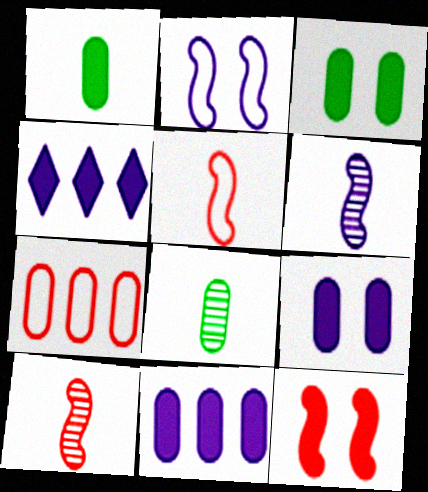[[1, 4, 12], 
[7, 8, 9]]